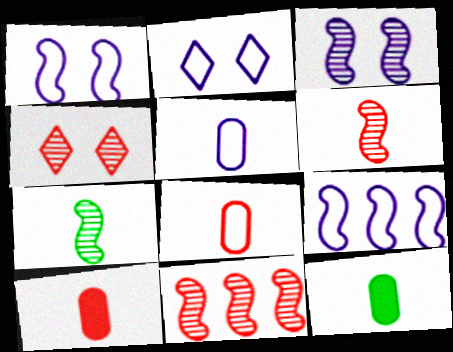[[2, 5, 9], 
[2, 11, 12], 
[3, 7, 11], 
[4, 9, 12]]